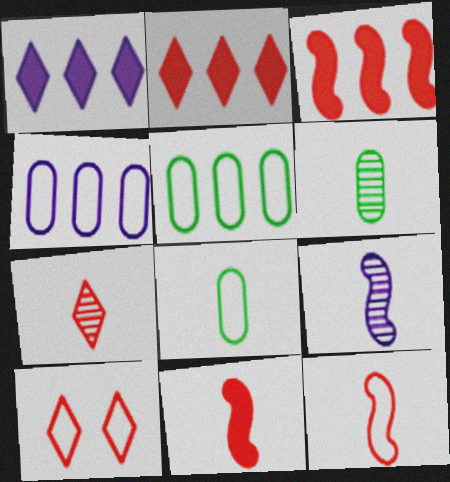[[2, 7, 10], 
[6, 7, 9]]